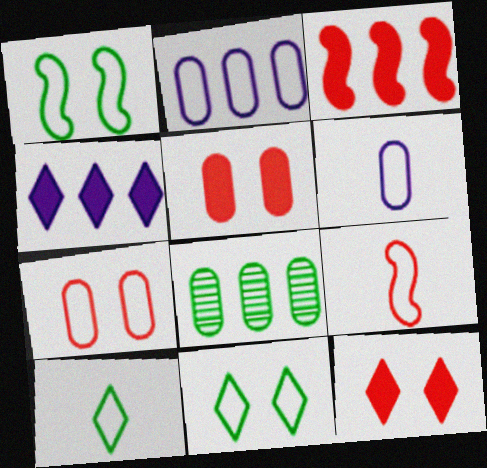[[2, 9, 11], 
[5, 6, 8], 
[6, 9, 10]]